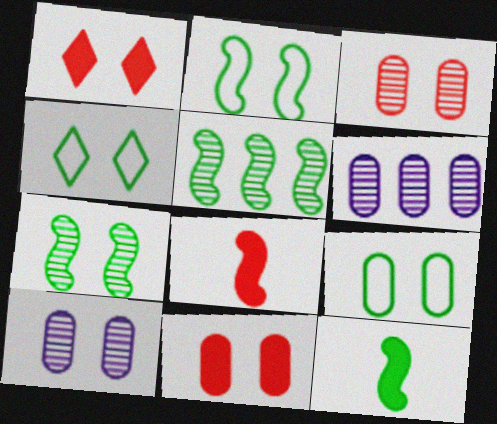[[1, 2, 10], 
[2, 4, 9], 
[2, 5, 12], 
[4, 6, 8], 
[9, 10, 11]]